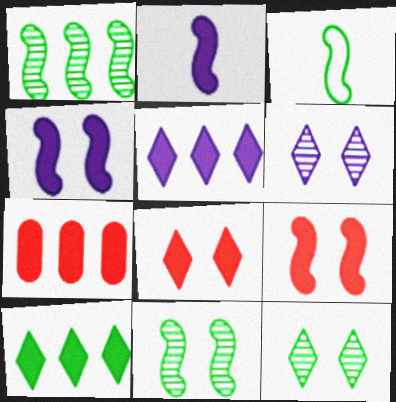[[3, 6, 7]]